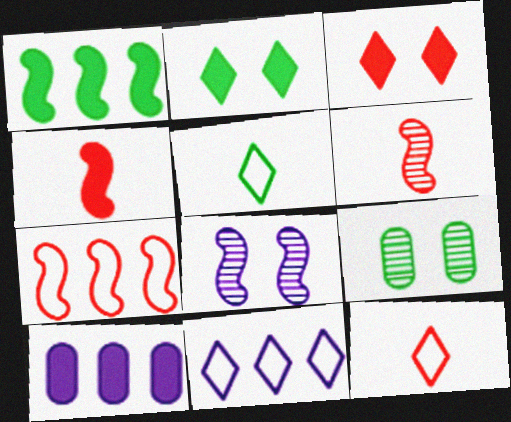[[1, 5, 9], 
[2, 4, 10], 
[4, 9, 11]]